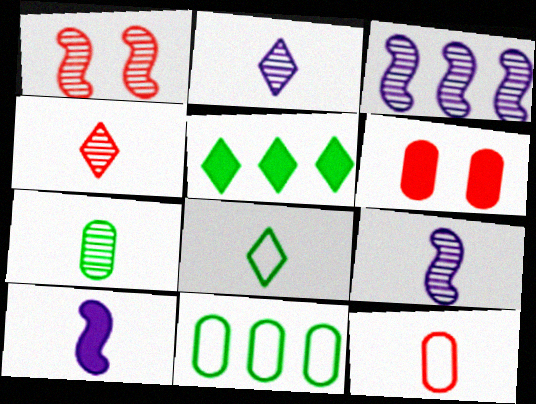[[3, 6, 8], 
[4, 7, 9], 
[5, 6, 10]]